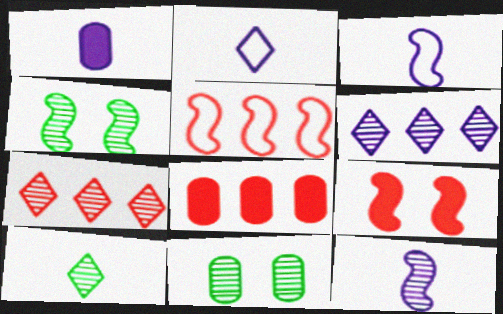[[1, 2, 12], 
[2, 4, 8], 
[5, 7, 8], 
[7, 11, 12]]